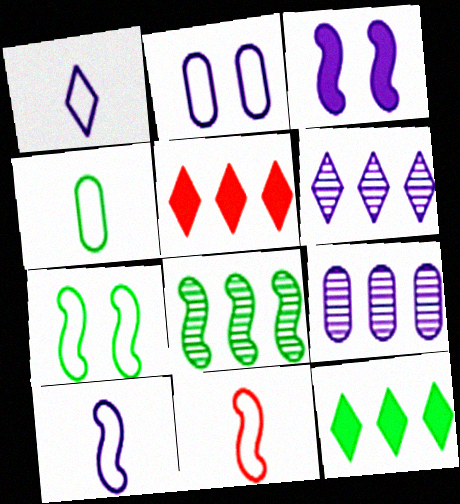[[1, 3, 9], 
[1, 4, 11], 
[3, 8, 11]]